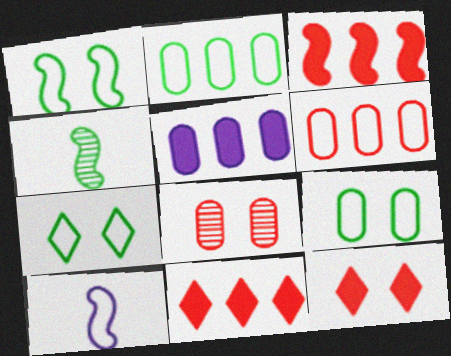[[1, 7, 9], 
[6, 7, 10]]